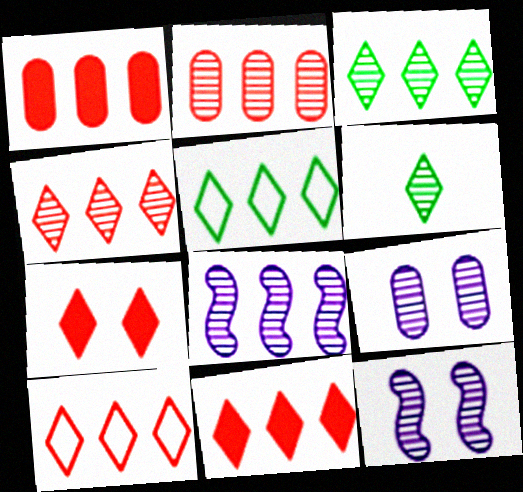[[1, 5, 8], 
[2, 3, 8], 
[2, 6, 12], 
[4, 10, 11]]